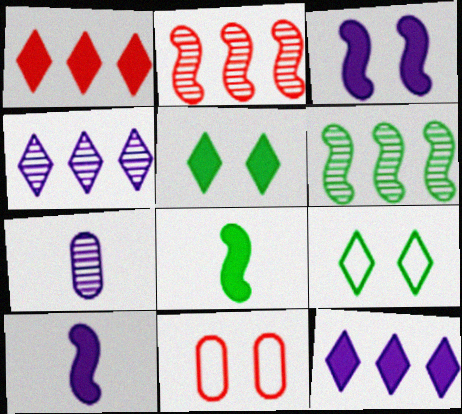[[4, 8, 11]]